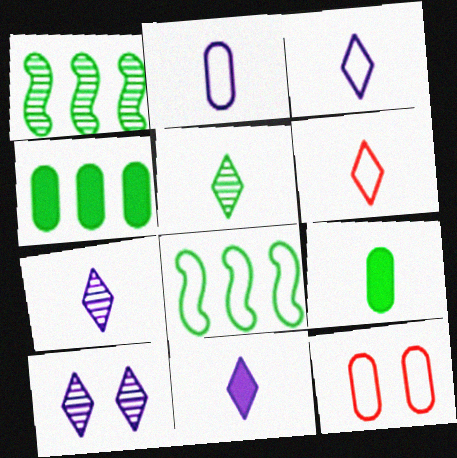[[1, 11, 12], 
[3, 7, 11], 
[3, 8, 12], 
[5, 6, 11]]